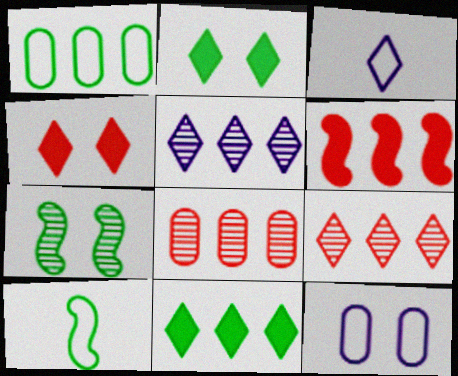[[1, 5, 6], 
[2, 3, 9], 
[4, 7, 12]]